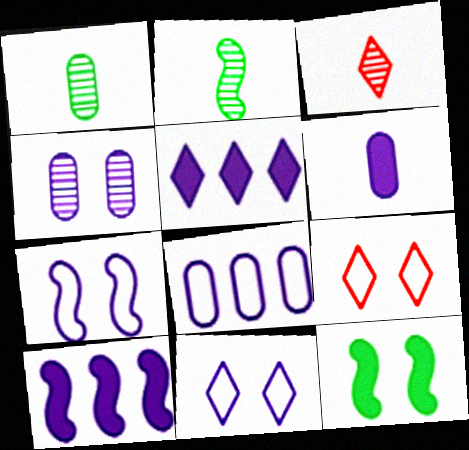[[1, 9, 10], 
[3, 8, 12], 
[4, 6, 8], 
[4, 9, 12]]